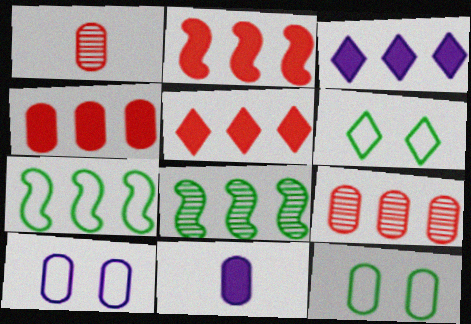[[2, 4, 5], 
[3, 7, 9], 
[9, 11, 12]]